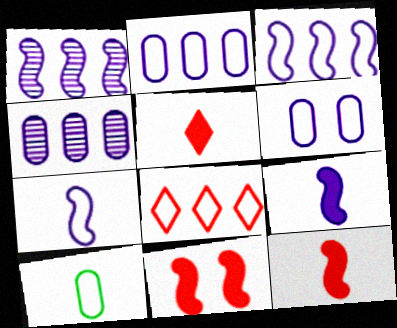[]